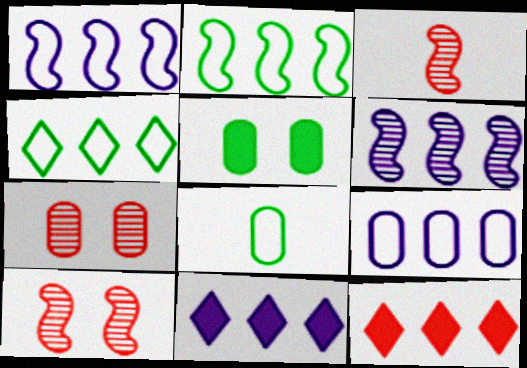[[6, 9, 11], 
[8, 10, 11]]